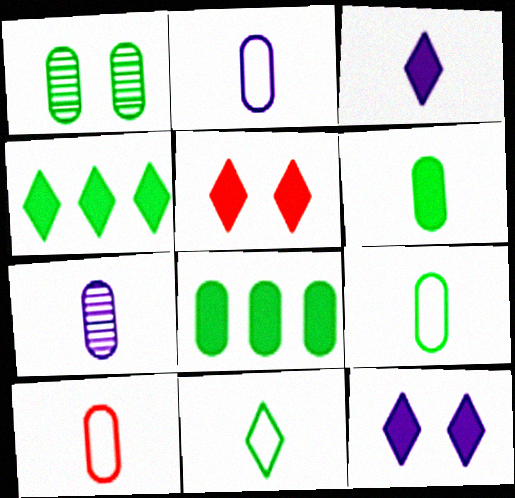[[1, 8, 9], 
[2, 9, 10], 
[3, 4, 5], 
[6, 7, 10]]